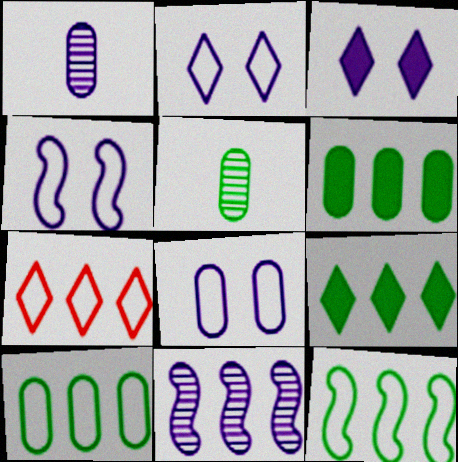[[2, 4, 8], 
[6, 7, 11]]